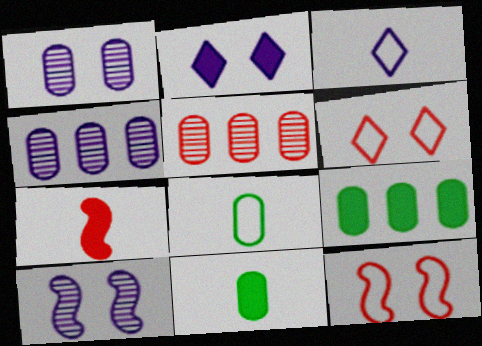[[2, 7, 9], 
[5, 6, 7]]